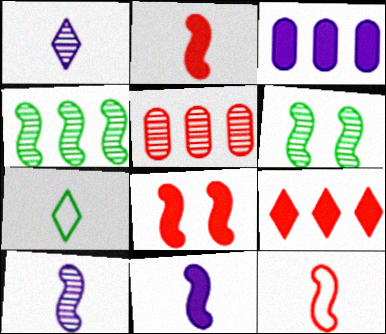[[1, 5, 6]]